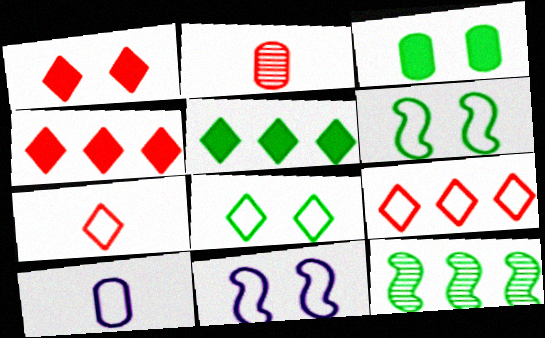[[1, 10, 12], 
[2, 5, 11], 
[6, 9, 10]]